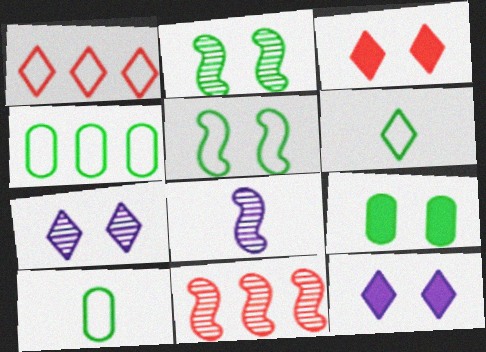[[1, 8, 9], 
[2, 8, 11], 
[3, 4, 8], 
[4, 5, 6], 
[10, 11, 12]]